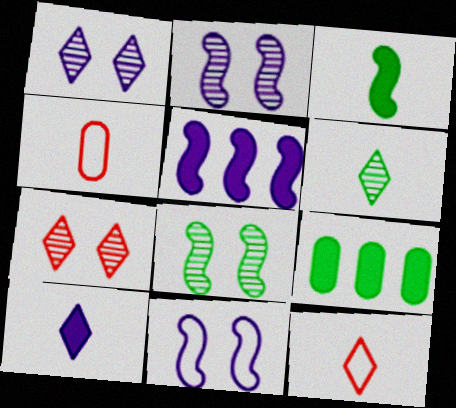[[2, 9, 12], 
[6, 10, 12]]